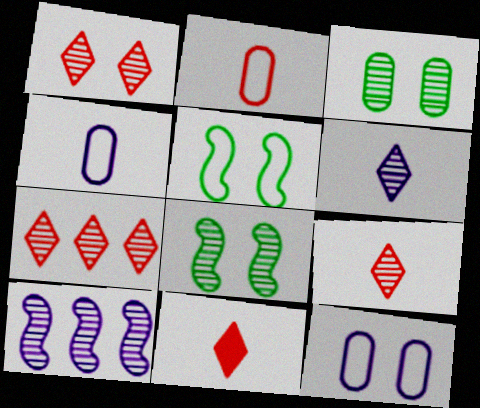[[1, 7, 9], 
[3, 9, 10]]